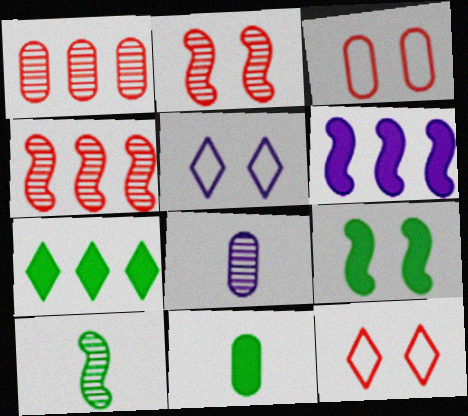[[4, 5, 11], 
[5, 6, 8], 
[7, 9, 11]]